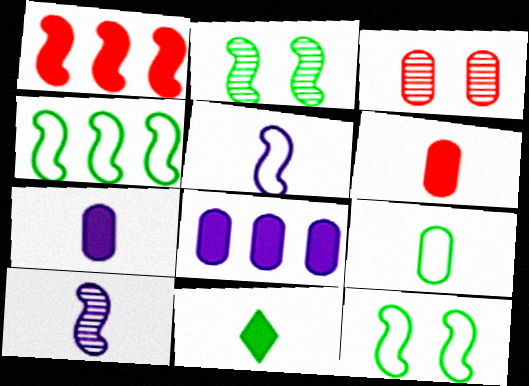[[1, 2, 5], 
[1, 10, 12], 
[3, 8, 9]]